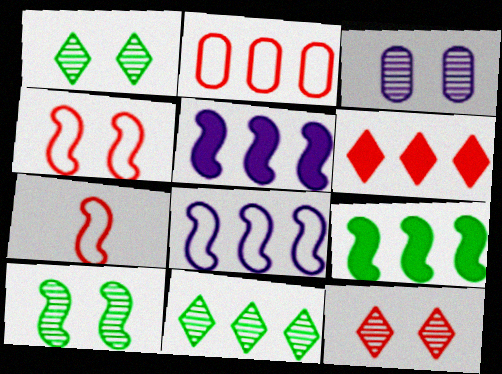[[2, 5, 11], 
[3, 10, 12], 
[5, 7, 10]]